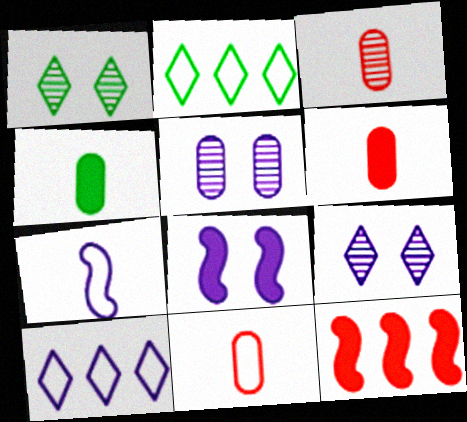[[2, 3, 8], 
[3, 6, 11]]